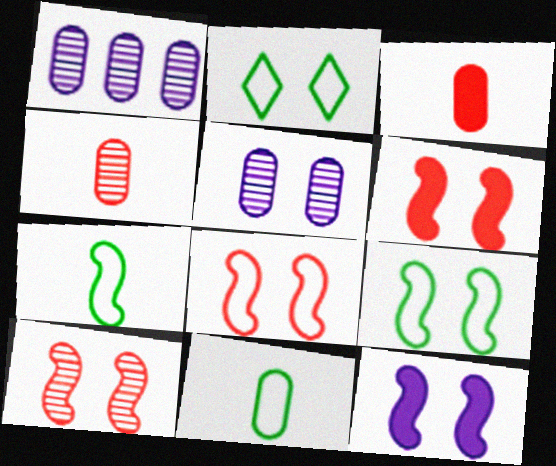[[2, 5, 6], 
[6, 8, 10], 
[9, 10, 12]]